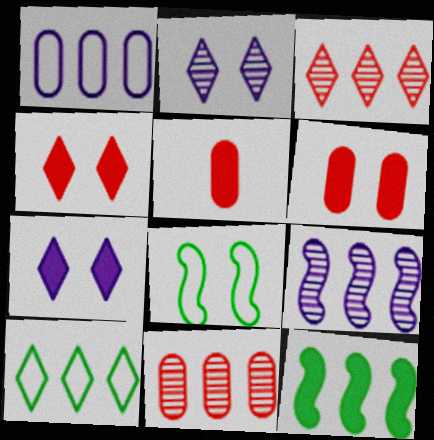[[1, 3, 12], 
[2, 6, 8], 
[5, 7, 12]]